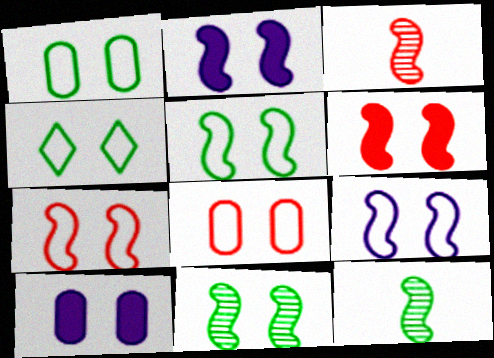[[1, 4, 5], 
[2, 7, 11], 
[4, 8, 9], 
[5, 7, 9], 
[6, 9, 11]]